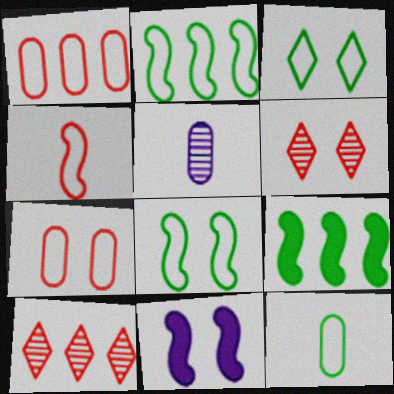[[2, 3, 12], 
[10, 11, 12]]